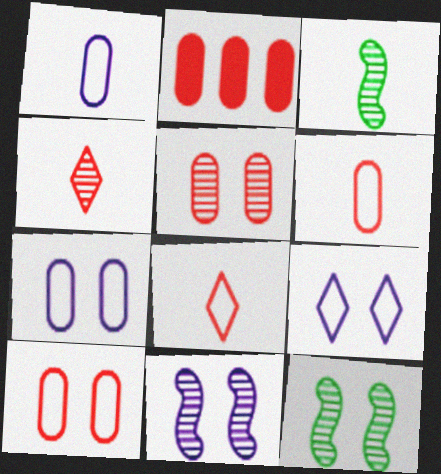[[2, 3, 9], 
[2, 5, 6]]